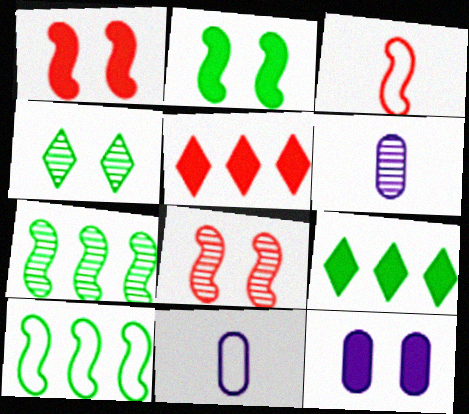[[8, 9, 11]]